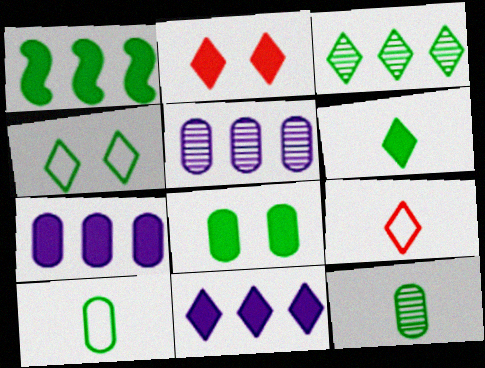[[1, 4, 12], 
[1, 6, 8], 
[2, 6, 11], 
[3, 4, 6]]